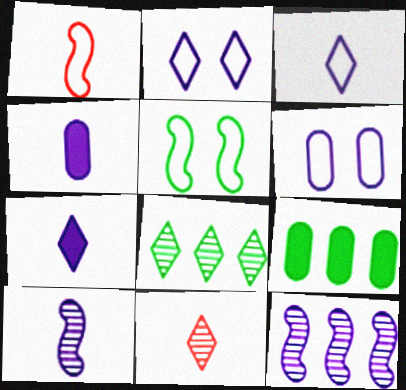[[2, 4, 12], 
[3, 4, 10], 
[6, 7, 12]]